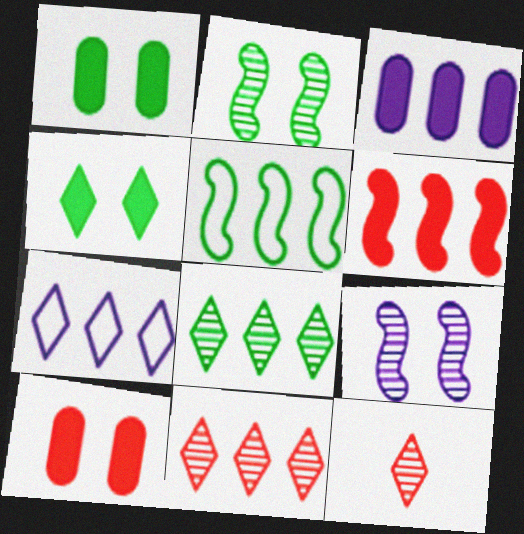[[3, 5, 11], 
[4, 7, 12]]